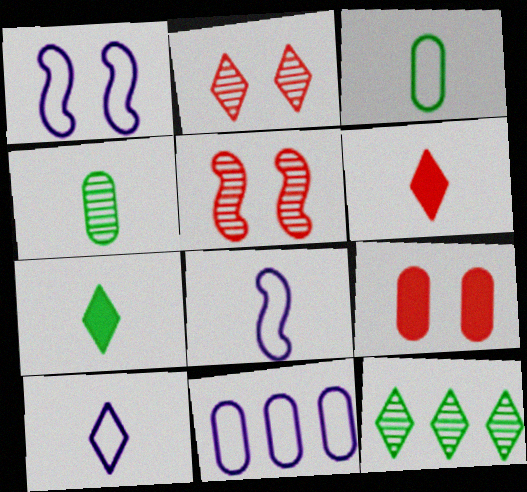[[1, 10, 11], 
[4, 6, 8], 
[4, 9, 11], 
[5, 7, 11], 
[8, 9, 12]]